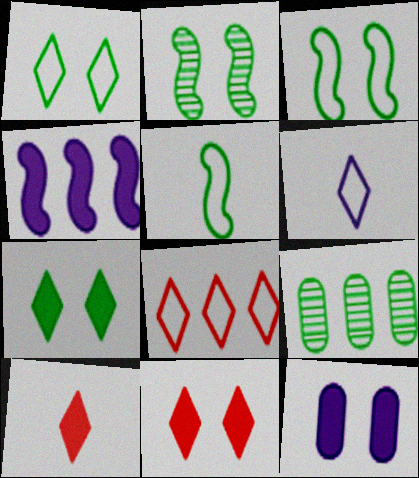[[1, 6, 8], 
[4, 8, 9], 
[5, 7, 9]]